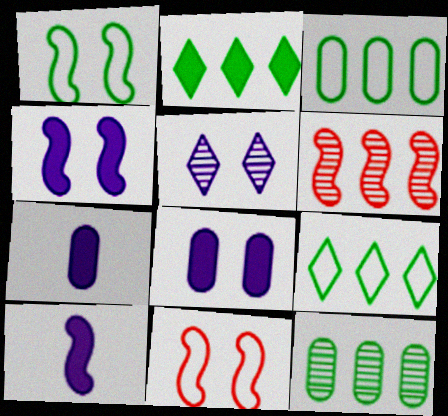[[1, 6, 10]]